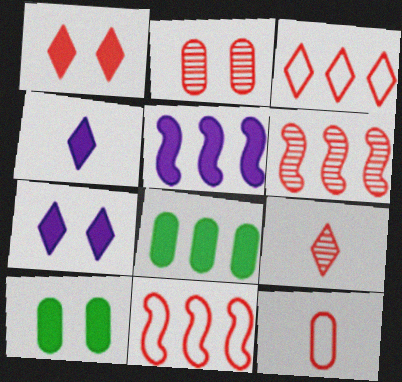[[1, 3, 9], 
[1, 6, 12], 
[2, 6, 9]]